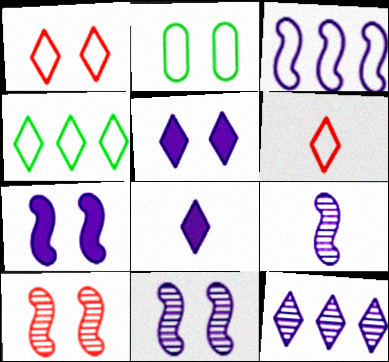[[2, 3, 6], 
[2, 5, 10], 
[3, 7, 9]]